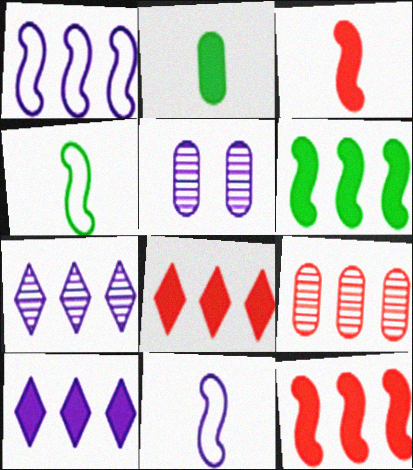[[4, 5, 8], 
[5, 10, 11]]